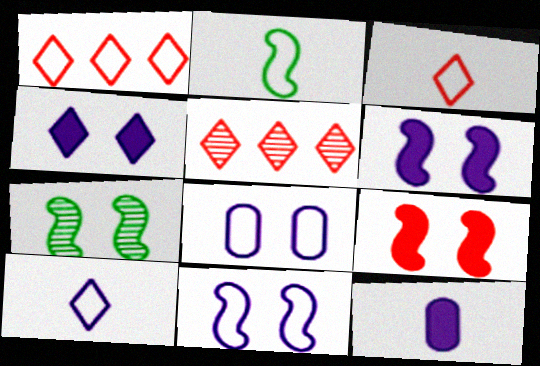[[1, 2, 8], 
[1, 7, 12], 
[7, 9, 11]]